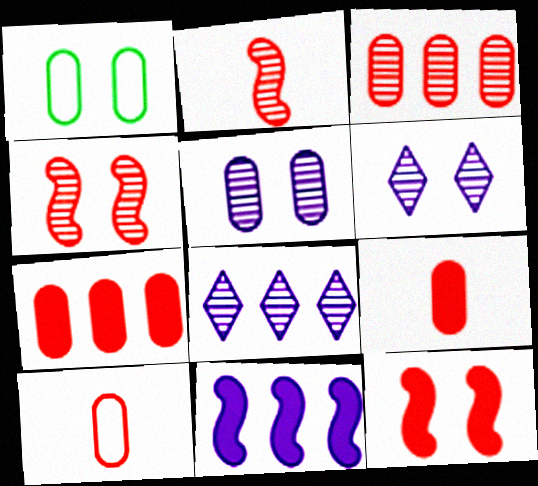[[1, 6, 12]]